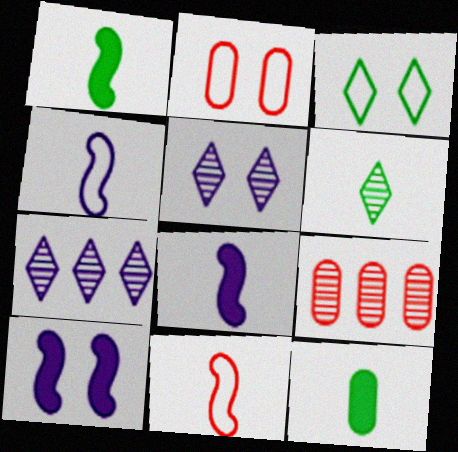[[1, 2, 7], 
[3, 8, 9]]